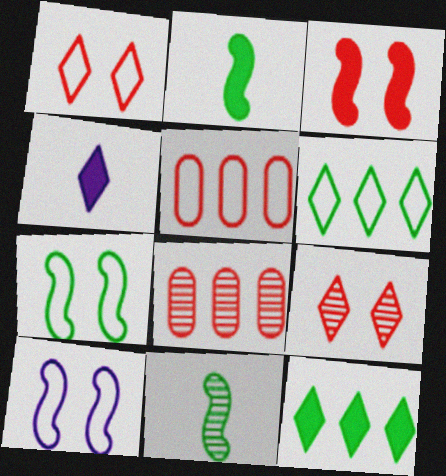[[4, 6, 9], 
[4, 7, 8]]